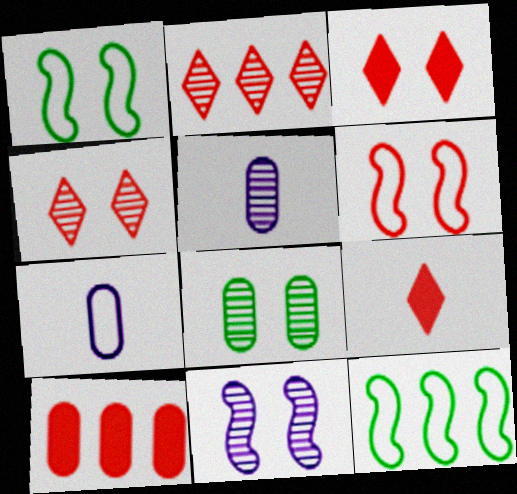[[3, 5, 12], 
[4, 8, 11], 
[7, 8, 10]]